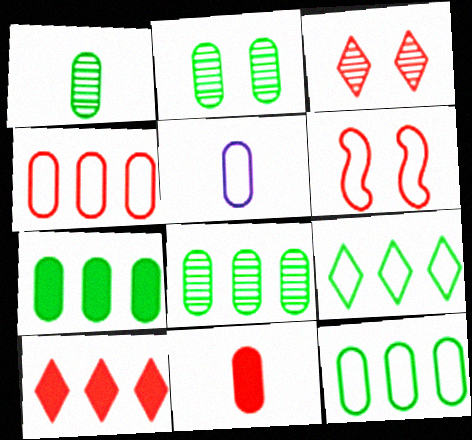[[1, 2, 8], 
[1, 5, 11], 
[5, 6, 9], 
[7, 8, 12]]